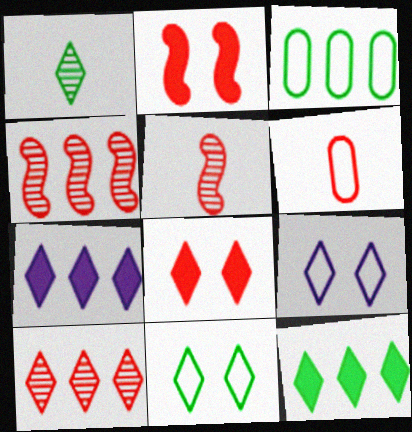[[1, 11, 12], 
[2, 6, 10], 
[3, 4, 7], 
[4, 6, 8]]